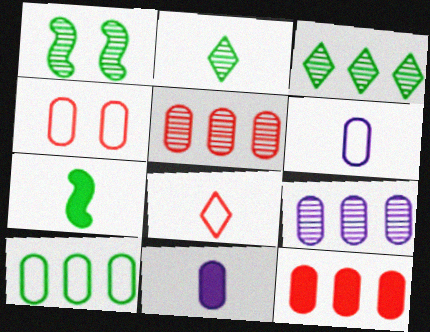[[4, 6, 10], 
[9, 10, 12]]